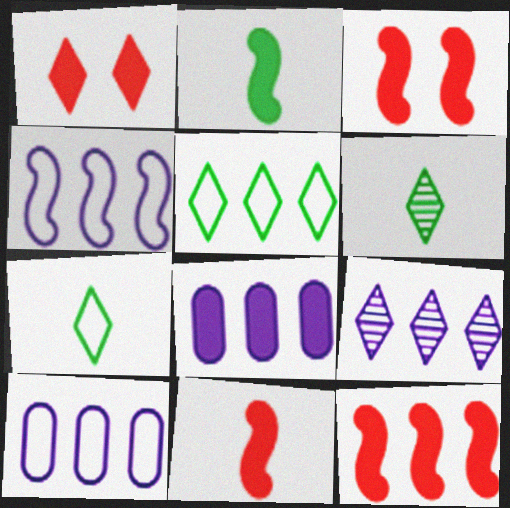[[1, 2, 8], 
[1, 7, 9], 
[3, 6, 10], 
[3, 11, 12], 
[4, 8, 9]]